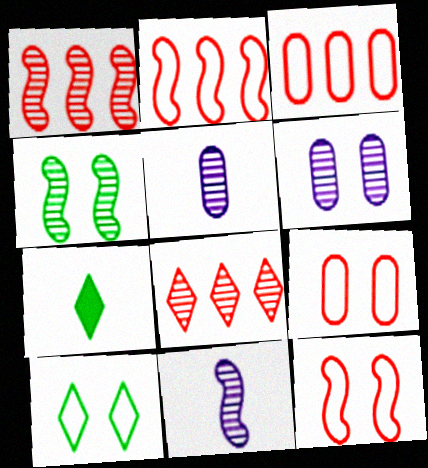[[1, 4, 11], 
[2, 6, 7], 
[4, 5, 8]]